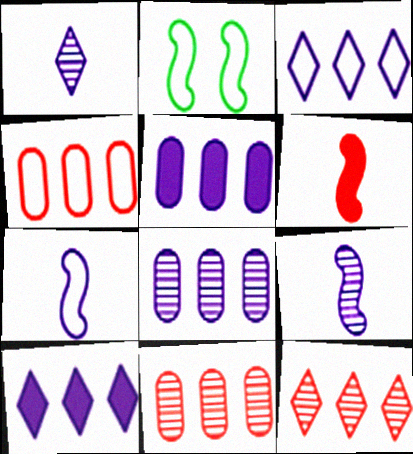[]